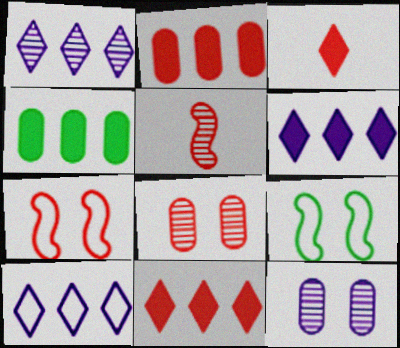[[1, 6, 10]]